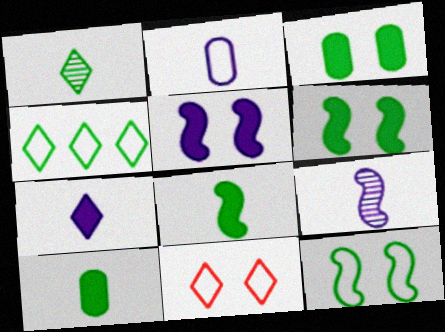[[2, 7, 9]]